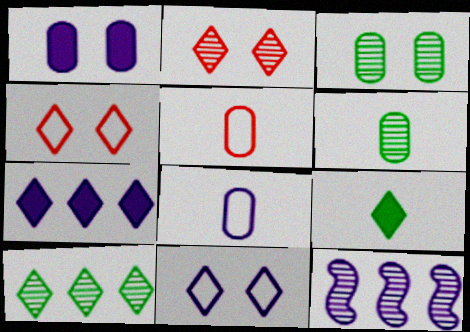[[2, 6, 12]]